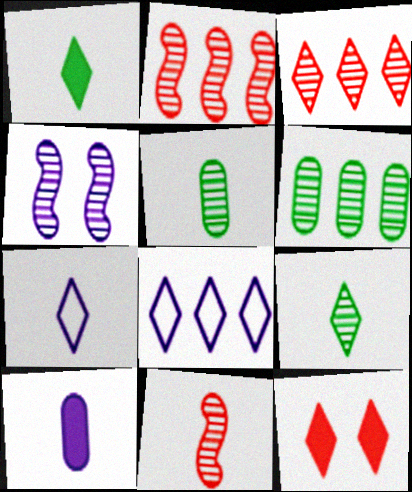[[3, 4, 5], 
[4, 8, 10], 
[8, 9, 12]]